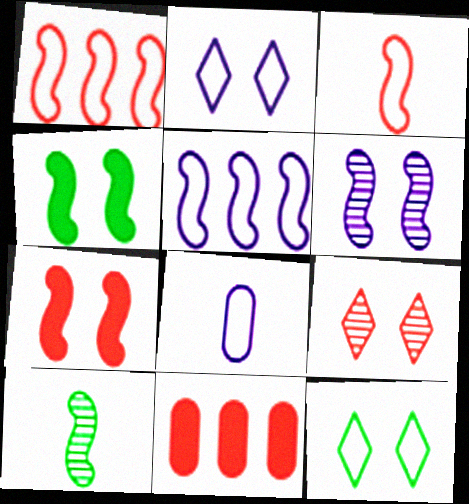[[1, 8, 12], 
[2, 5, 8], 
[2, 10, 11], 
[3, 9, 11], 
[5, 7, 10]]